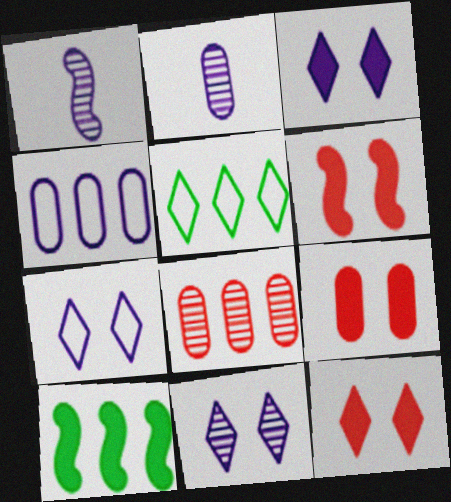[[1, 3, 4], 
[1, 5, 9], 
[2, 5, 6], 
[3, 7, 11], 
[6, 9, 12]]